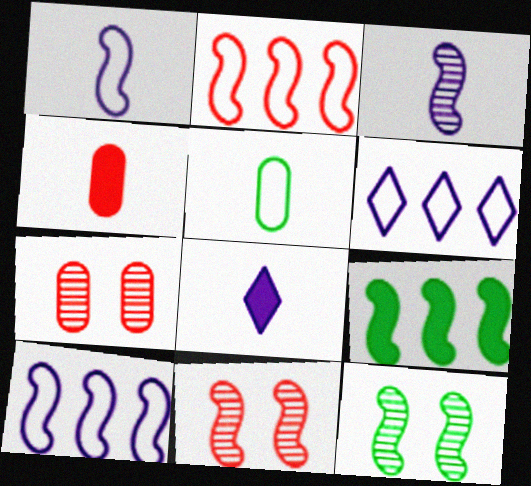[[1, 9, 11], 
[4, 6, 12]]